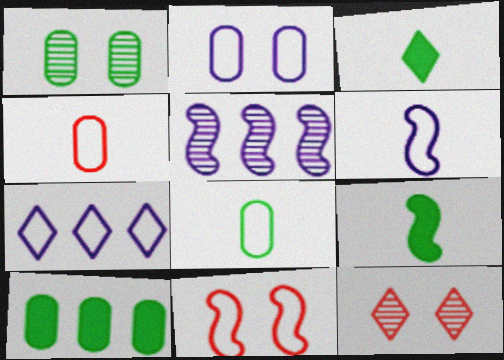[[1, 8, 10], 
[2, 6, 7], 
[3, 7, 12], 
[5, 9, 11], 
[6, 10, 12], 
[7, 8, 11]]